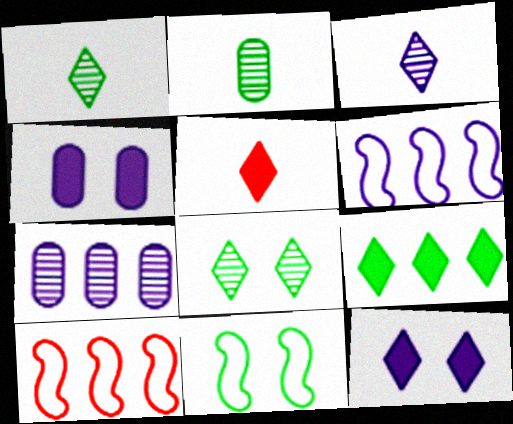[[1, 4, 10], 
[2, 9, 11], 
[2, 10, 12], 
[3, 4, 6], 
[5, 7, 11], 
[5, 9, 12], 
[7, 9, 10]]